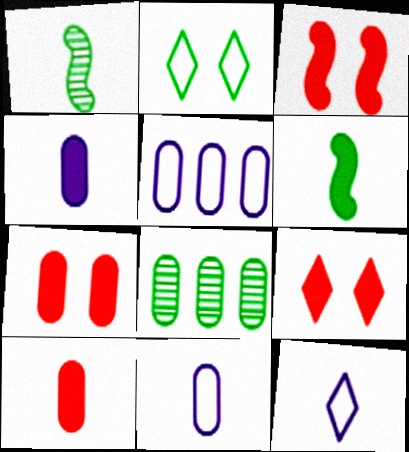[[1, 5, 9], 
[1, 10, 12], 
[2, 6, 8], 
[3, 7, 9], 
[3, 8, 12], 
[7, 8, 11]]